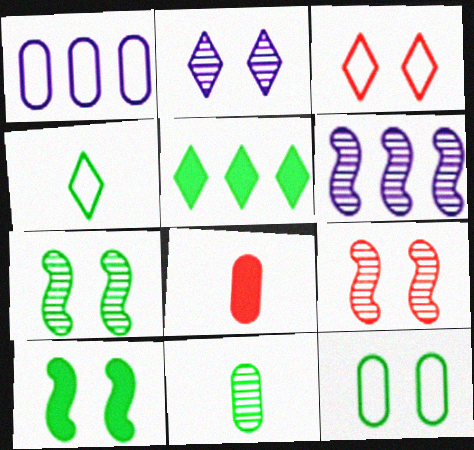[]